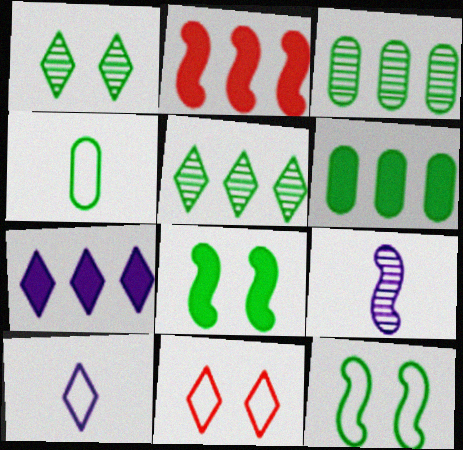[[2, 6, 7], 
[2, 9, 12], 
[4, 5, 8], 
[6, 9, 11]]